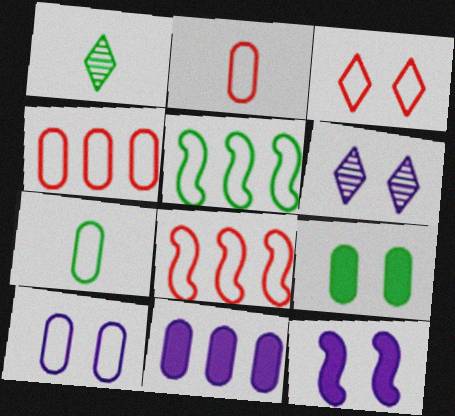[[1, 4, 12], 
[1, 5, 9], 
[2, 3, 8], 
[4, 7, 10], 
[6, 10, 12]]